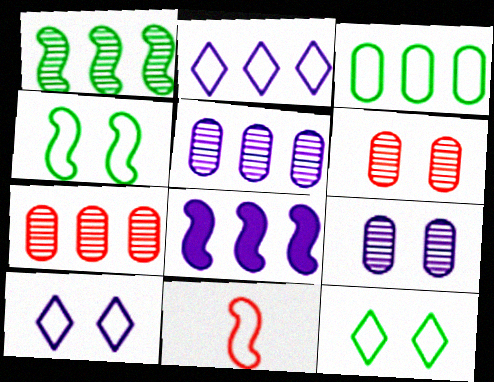[[2, 5, 8], 
[3, 10, 11]]